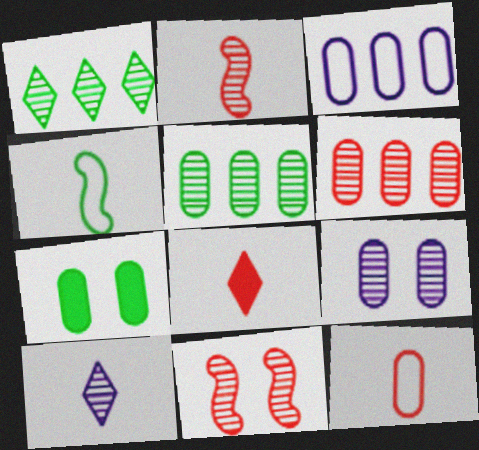[[1, 2, 9], 
[1, 4, 7], 
[2, 8, 12], 
[5, 10, 11]]